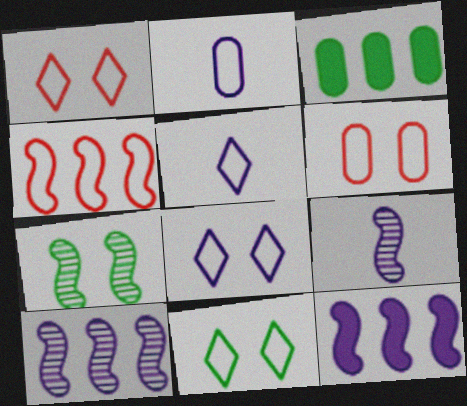[[1, 3, 9], 
[1, 8, 11], 
[2, 4, 11]]